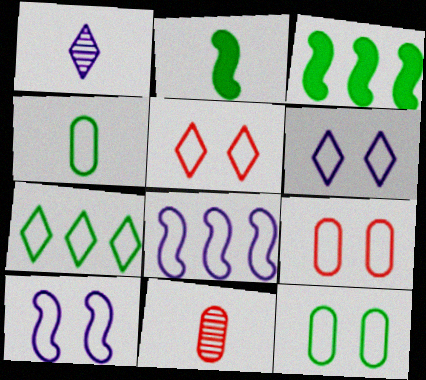[[1, 3, 9], 
[3, 6, 11], 
[4, 5, 8], 
[5, 10, 12]]